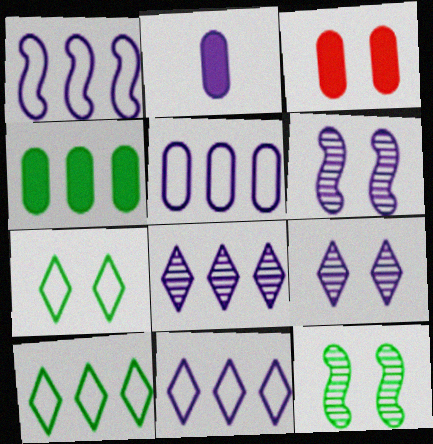[[1, 2, 9], 
[1, 5, 11], 
[2, 3, 4], 
[2, 6, 11], 
[3, 6, 7]]